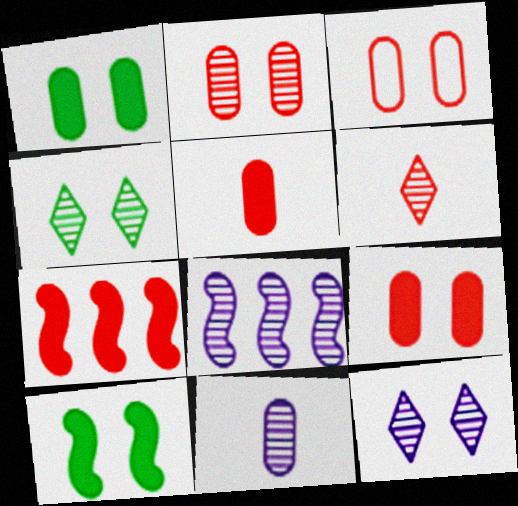[[2, 3, 9], 
[3, 6, 7], 
[3, 10, 12], 
[8, 11, 12]]